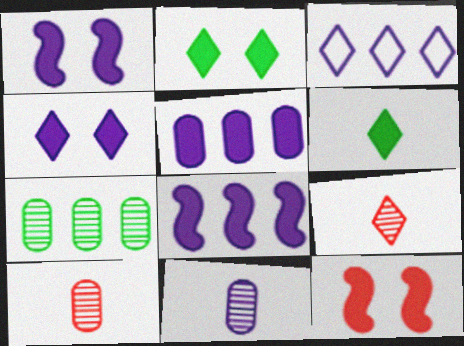[[1, 3, 11], 
[2, 3, 9], 
[5, 6, 12]]